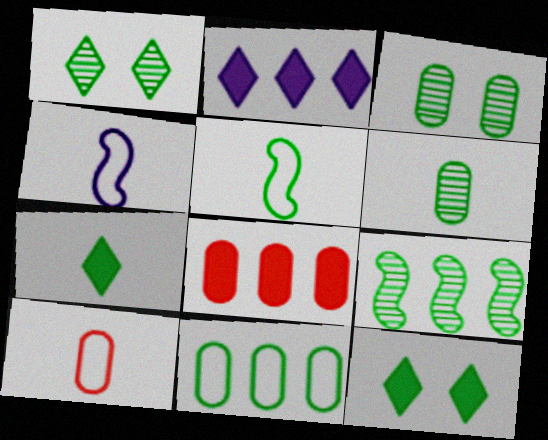[[1, 4, 8], 
[1, 6, 9], 
[5, 6, 7]]